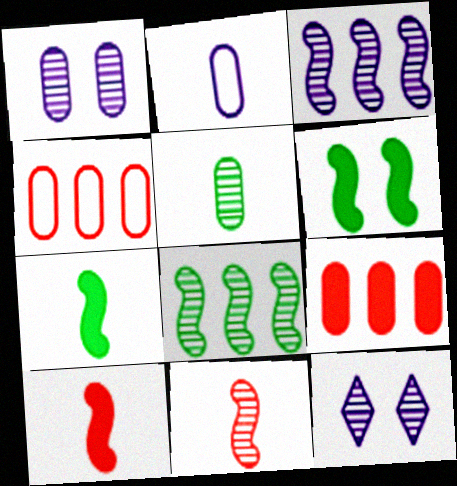[[4, 7, 12]]